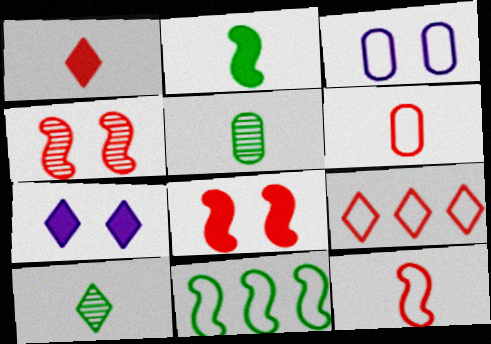[[7, 9, 10]]